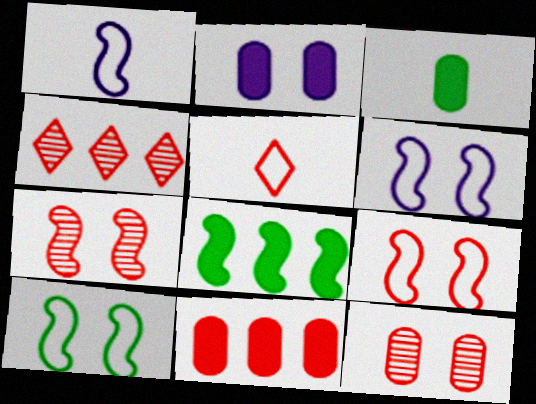[[1, 7, 8], 
[2, 3, 11], 
[3, 4, 6], 
[5, 7, 11], 
[6, 9, 10]]